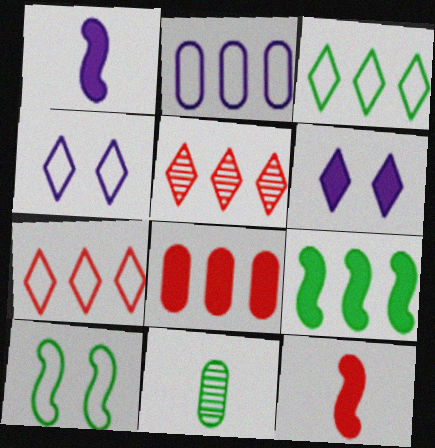[[2, 5, 9]]